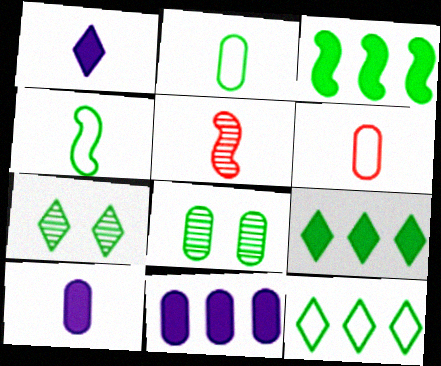[[1, 2, 5], 
[2, 3, 7], 
[4, 8, 9], 
[6, 8, 11]]